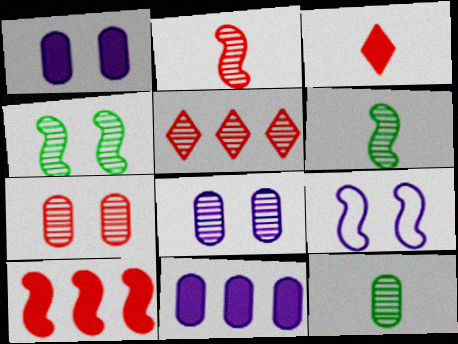[[2, 5, 7], 
[5, 6, 8], 
[6, 9, 10]]